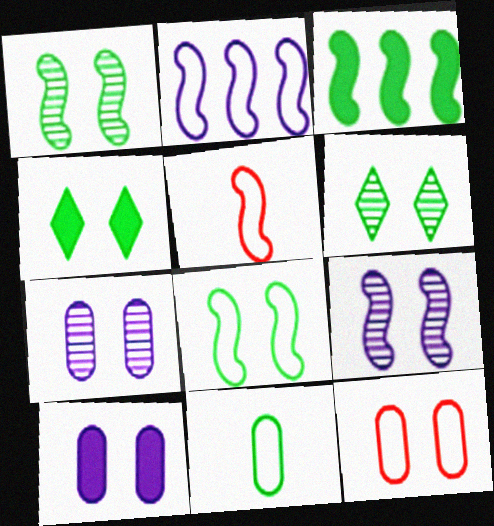[[2, 5, 8], 
[3, 5, 9], 
[3, 6, 11], 
[4, 9, 12]]